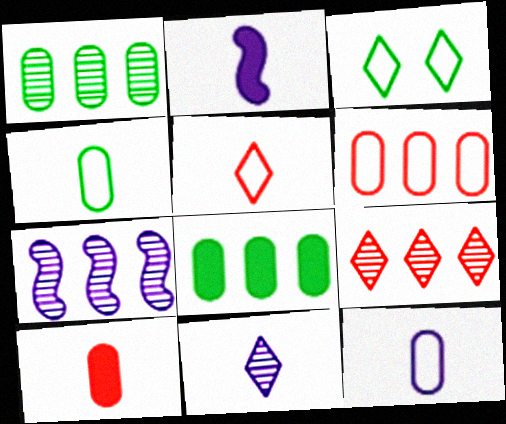[[1, 7, 9], 
[2, 11, 12], 
[3, 7, 10]]